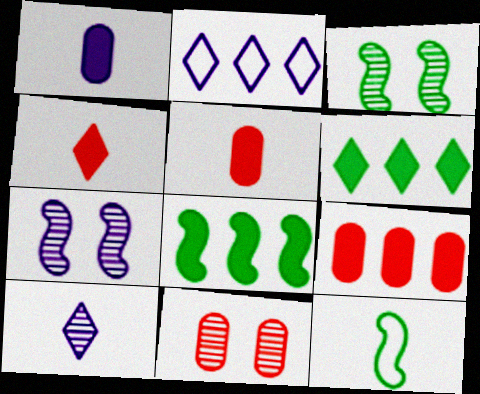[[1, 2, 7], 
[2, 3, 5], 
[3, 8, 12], 
[5, 10, 12]]